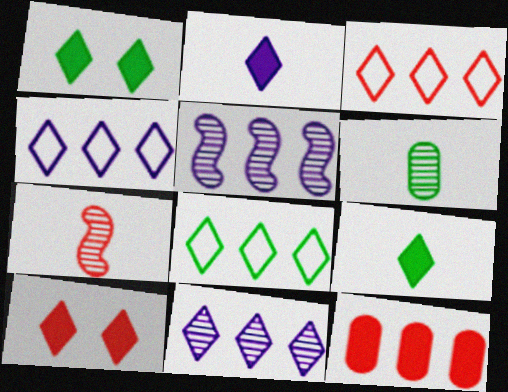[[3, 4, 8], 
[5, 8, 12]]